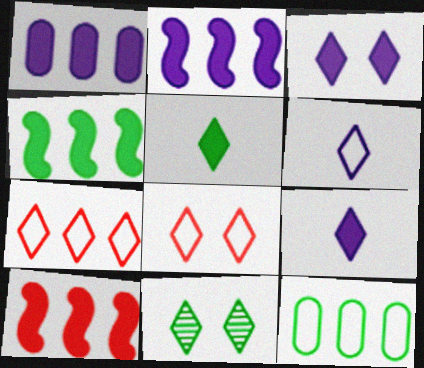[[2, 4, 10], 
[3, 8, 11], 
[7, 9, 11]]